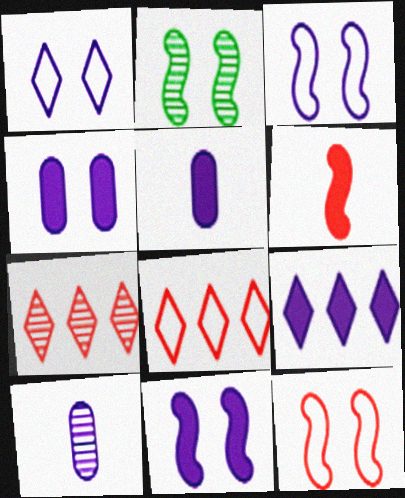[[2, 5, 8], 
[2, 7, 10], 
[2, 11, 12], 
[3, 9, 10], 
[5, 9, 11]]